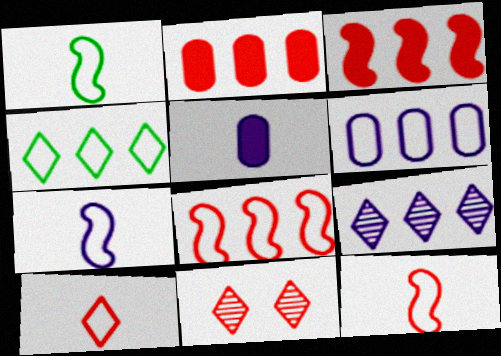[[1, 7, 12], 
[2, 11, 12], 
[4, 6, 8]]